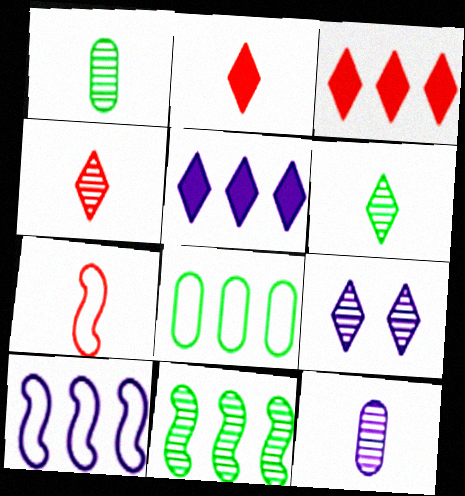[]